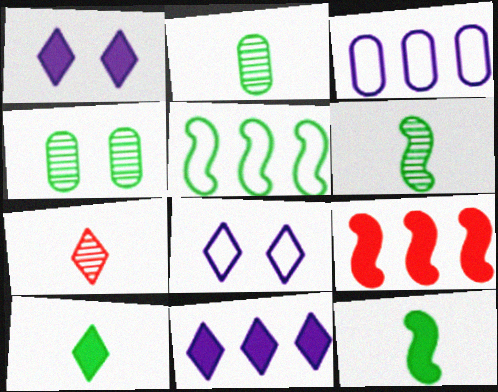[[2, 8, 9], 
[4, 5, 10]]